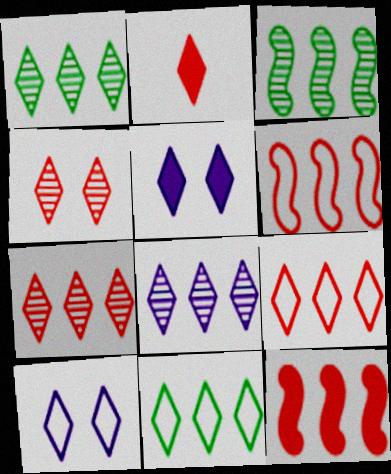[[1, 2, 10], 
[1, 7, 8], 
[2, 4, 9]]